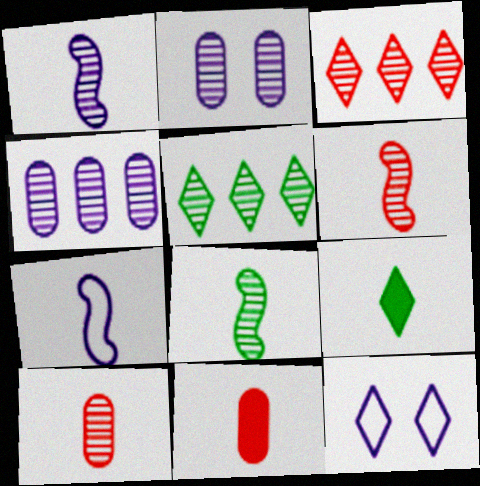[[1, 6, 8], 
[2, 3, 8], 
[2, 5, 6], 
[3, 9, 12], 
[7, 9, 10]]